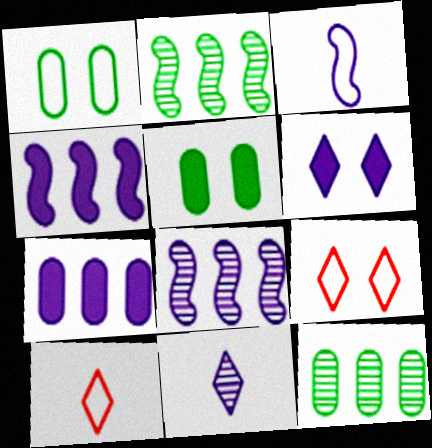[[5, 8, 10]]